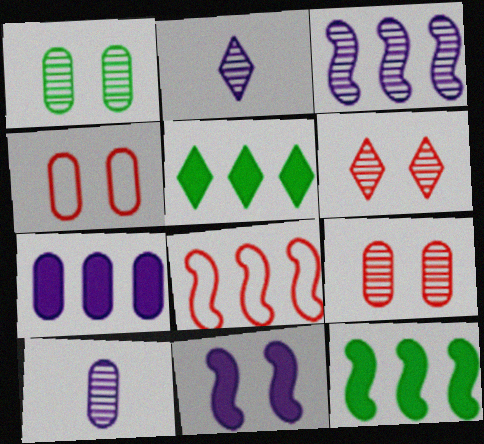[[2, 4, 12], 
[3, 8, 12]]